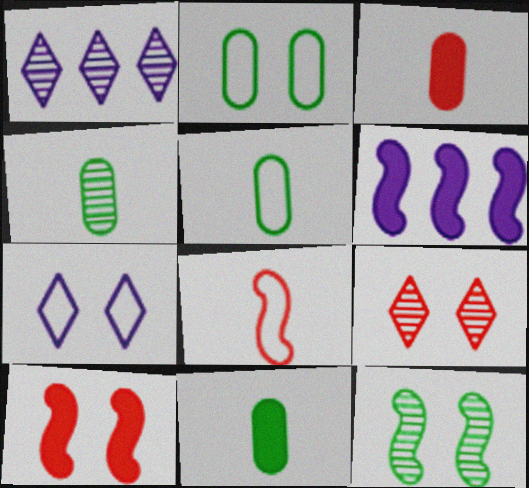[[1, 5, 10], 
[4, 5, 11], 
[5, 6, 9], 
[6, 8, 12]]